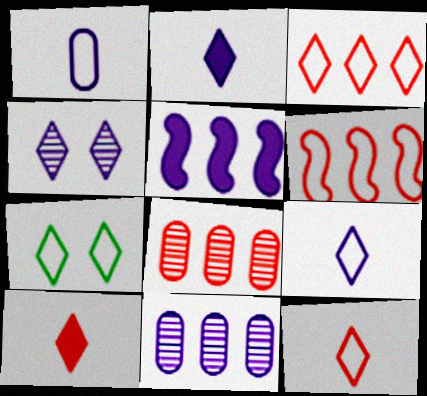[[1, 4, 5], 
[1, 6, 7], 
[3, 7, 9]]